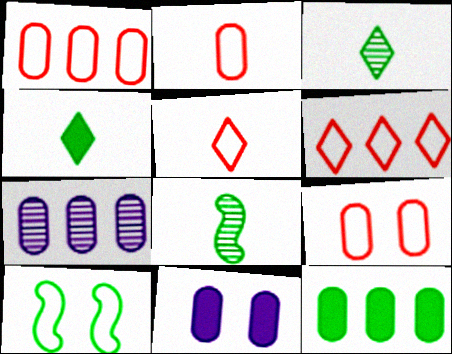[[1, 2, 9], 
[1, 7, 12], 
[3, 10, 12], 
[6, 8, 11]]